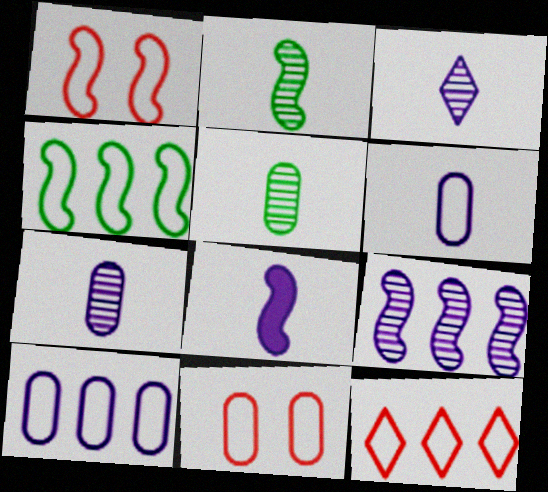[[3, 6, 8], 
[4, 10, 12]]